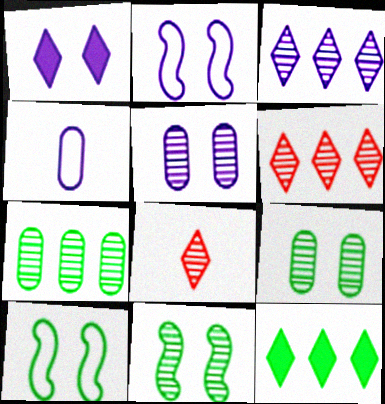[[1, 2, 5]]